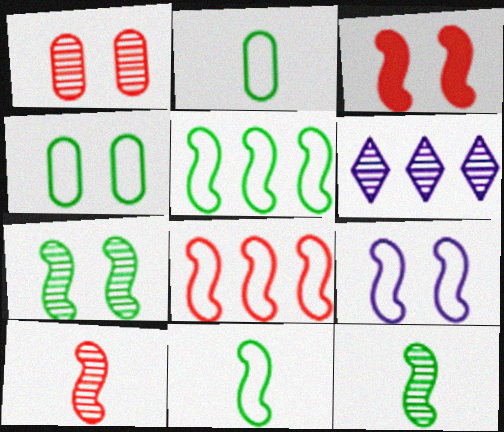[[1, 6, 12], 
[2, 3, 6], 
[3, 7, 9], 
[3, 8, 10], 
[8, 9, 11]]